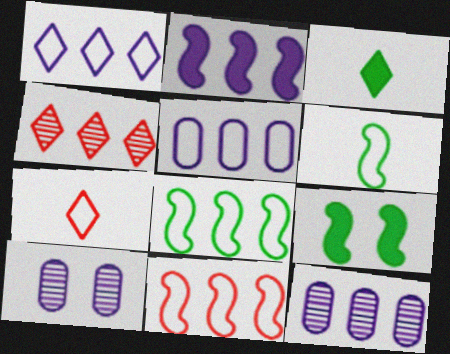[[1, 2, 12], 
[3, 10, 11], 
[7, 9, 12]]